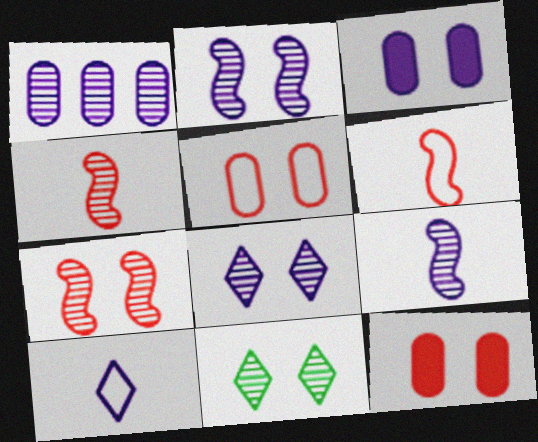[[1, 4, 11], 
[1, 8, 9]]